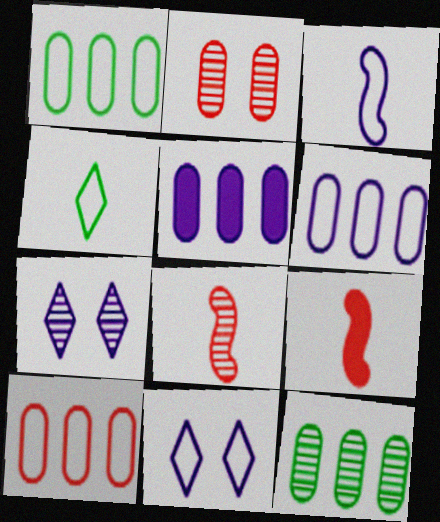[[1, 6, 10], 
[1, 7, 9], 
[3, 5, 7], 
[3, 6, 11], 
[5, 10, 12], 
[7, 8, 12], 
[9, 11, 12]]